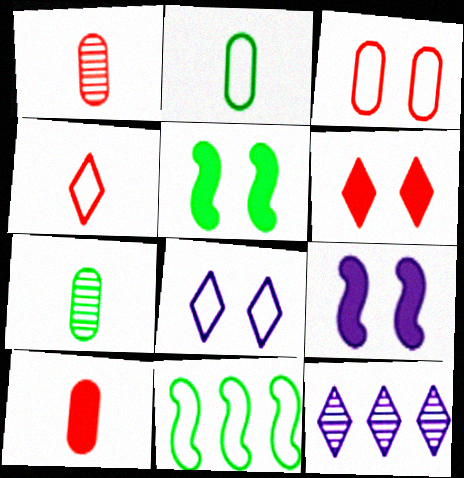[]